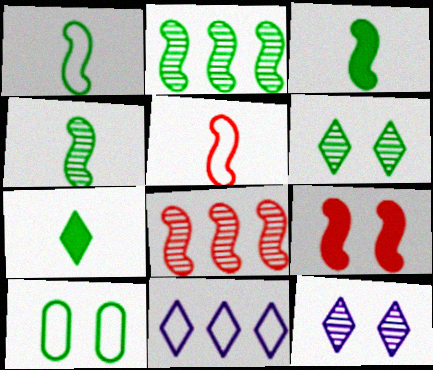[[1, 3, 4], 
[2, 7, 10], 
[5, 8, 9], 
[5, 10, 11], 
[9, 10, 12]]